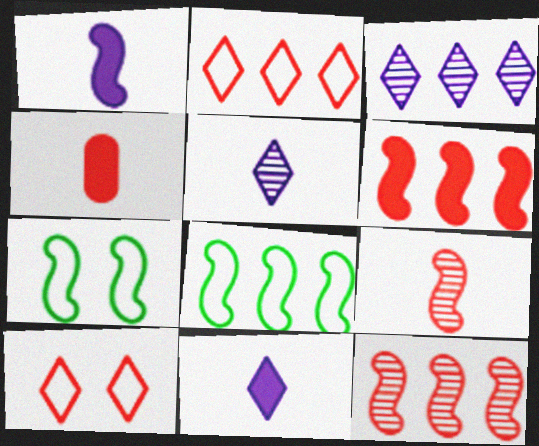[[1, 7, 12], 
[3, 4, 7], 
[4, 10, 12]]